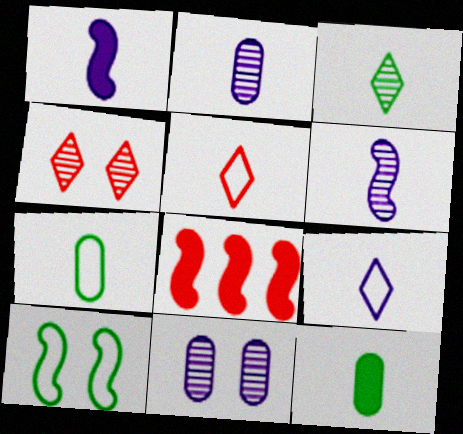[[1, 2, 9], 
[5, 6, 12], 
[6, 8, 10]]